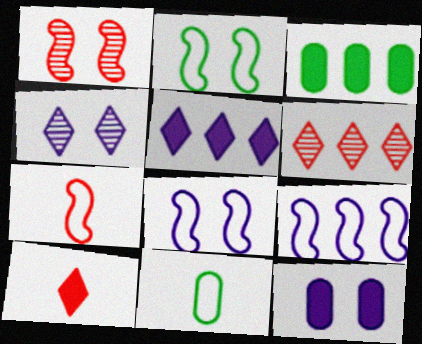[[1, 5, 11], 
[2, 7, 9], 
[3, 4, 7], 
[3, 6, 9], 
[4, 8, 12]]